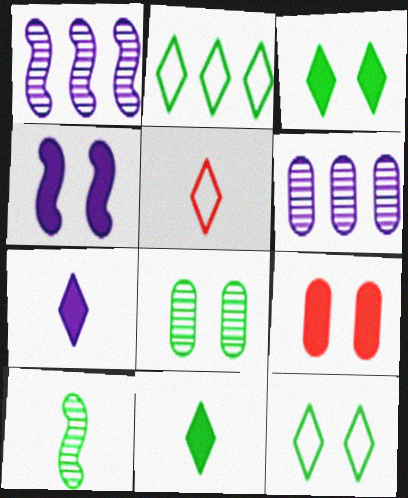[[3, 4, 9]]